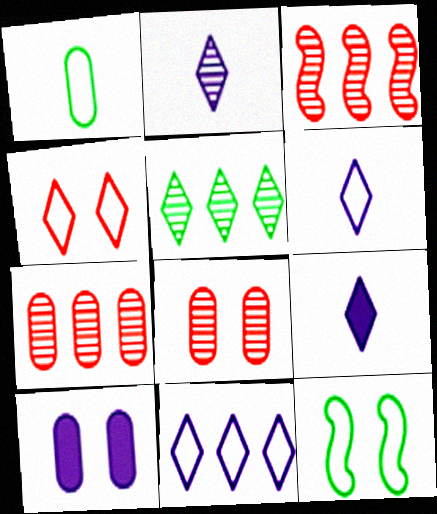[[1, 7, 10], 
[2, 6, 9], 
[4, 5, 9], 
[7, 9, 12]]